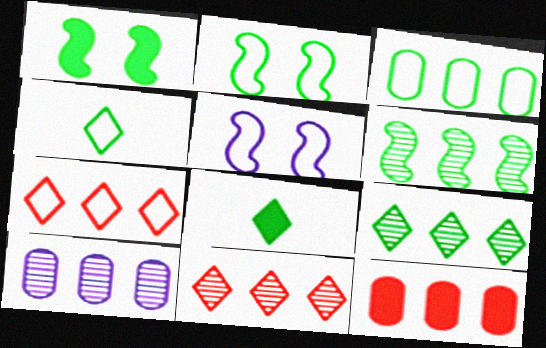[[2, 3, 4], 
[3, 10, 12], 
[6, 10, 11]]